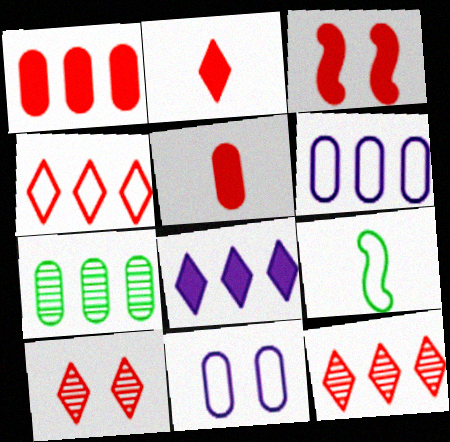[[1, 2, 3], 
[1, 6, 7], 
[2, 4, 10], 
[4, 9, 11], 
[5, 7, 11]]